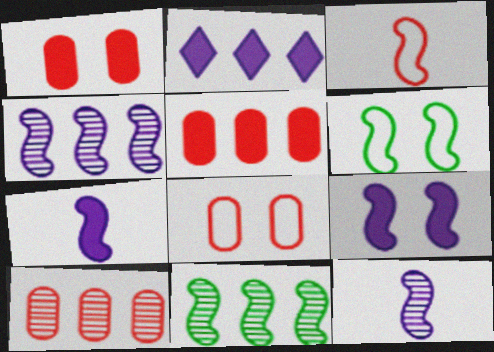[[3, 9, 11]]